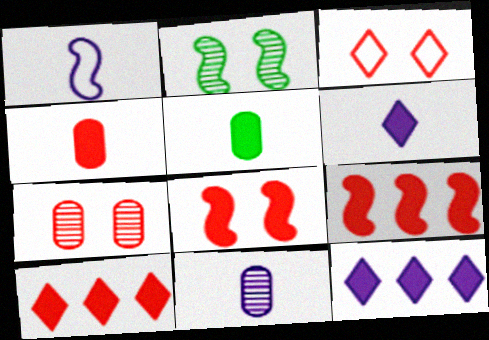[[1, 2, 9], 
[1, 6, 11], 
[3, 7, 8], 
[4, 8, 10], 
[5, 8, 12]]